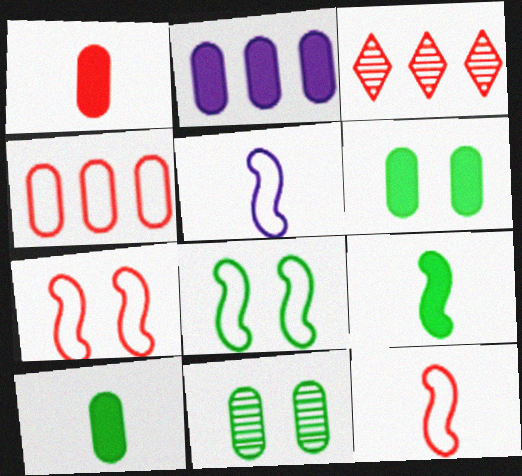[[1, 2, 6], 
[1, 3, 7], 
[3, 5, 6]]